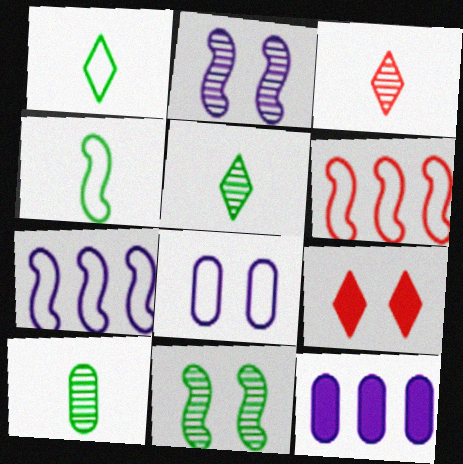[[1, 6, 8], 
[7, 9, 10], 
[8, 9, 11]]